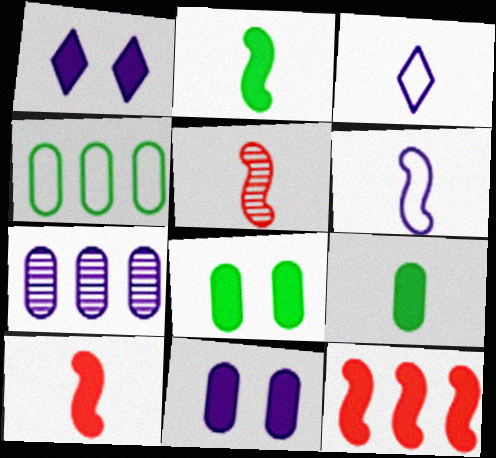[[1, 4, 5], 
[1, 6, 7], 
[1, 9, 12], 
[2, 5, 6], 
[3, 5, 9]]